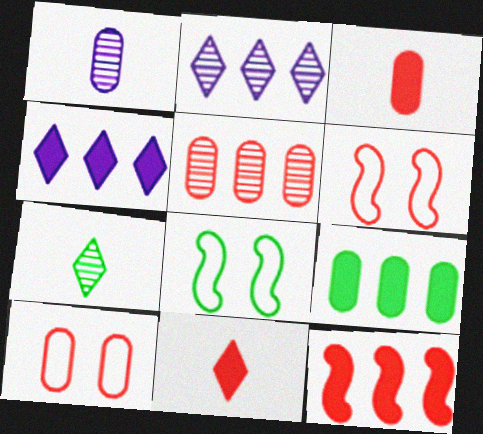[[1, 9, 10], 
[2, 3, 8], 
[3, 5, 10], 
[4, 9, 12], 
[5, 6, 11], 
[7, 8, 9]]